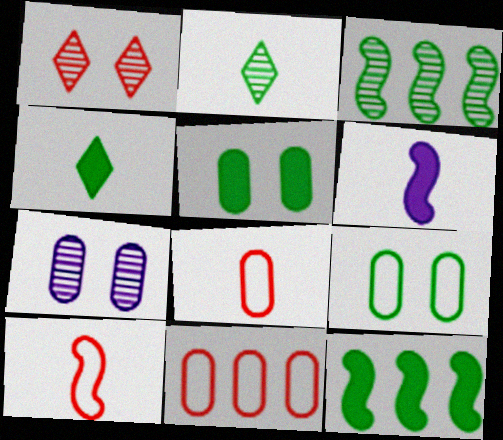[[2, 6, 8], 
[2, 9, 12], 
[3, 4, 9], 
[4, 5, 12]]